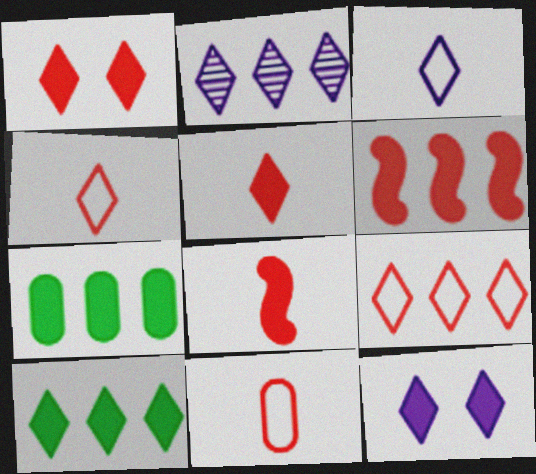[[2, 3, 12], 
[2, 9, 10], 
[5, 10, 12], 
[7, 8, 12]]